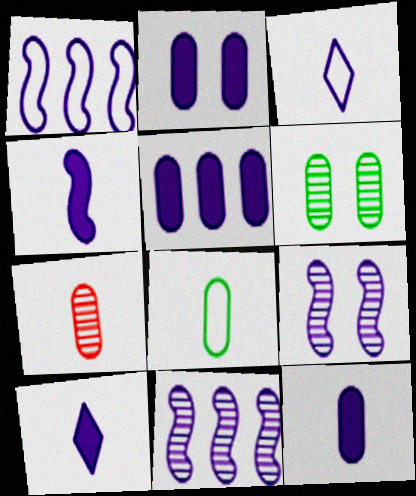[[1, 4, 9], 
[2, 3, 11], 
[2, 5, 12], 
[3, 5, 9], 
[4, 10, 12], 
[7, 8, 12]]